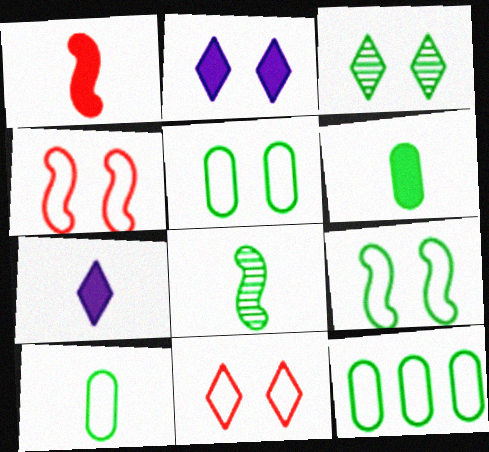[[1, 6, 7], 
[2, 3, 11], 
[5, 10, 12]]